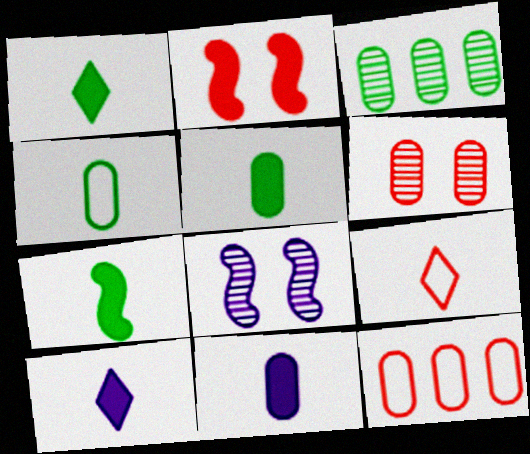[[1, 5, 7], 
[1, 8, 12]]